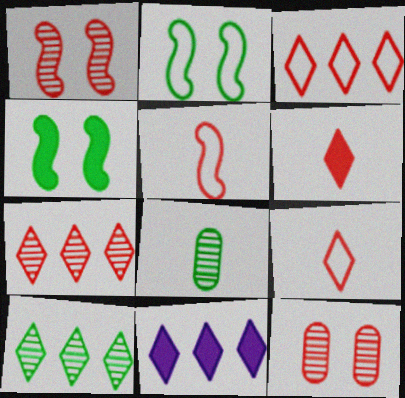[[3, 10, 11]]